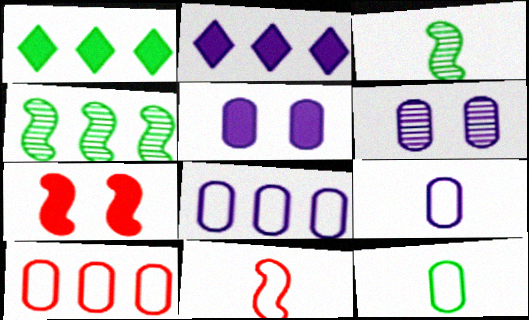[[1, 6, 11], 
[2, 4, 10]]